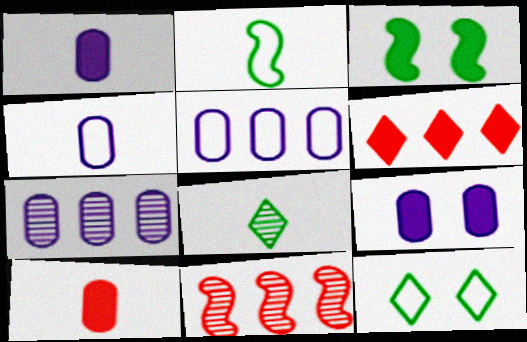[[1, 3, 6], 
[1, 11, 12], 
[4, 7, 9]]